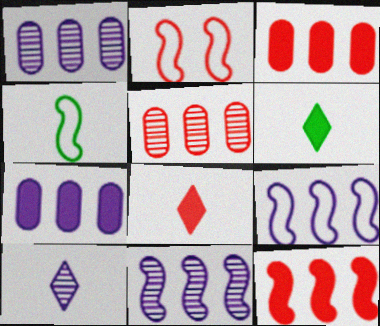[[1, 2, 6], 
[2, 4, 9], 
[2, 5, 8]]